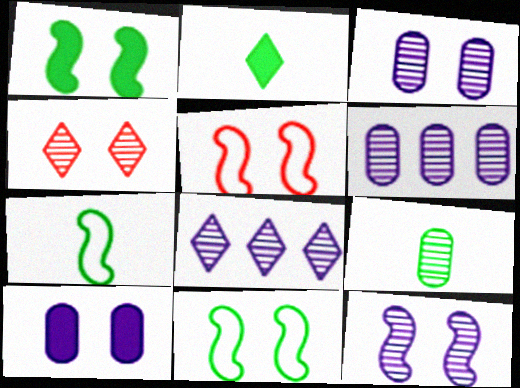[[1, 5, 12], 
[2, 5, 6], 
[2, 7, 9], 
[4, 10, 11]]